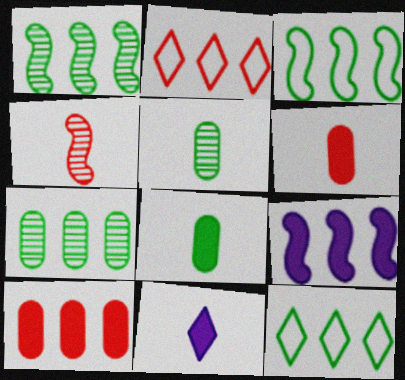[[2, 7, 9]]